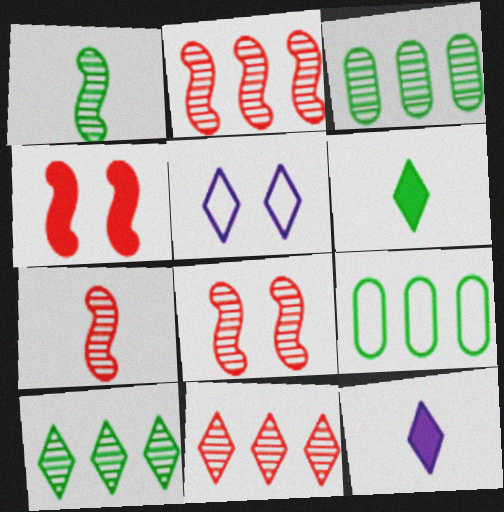[[2, 7, 8], 
[5, 6, 11], 
[8, 9, 12]]